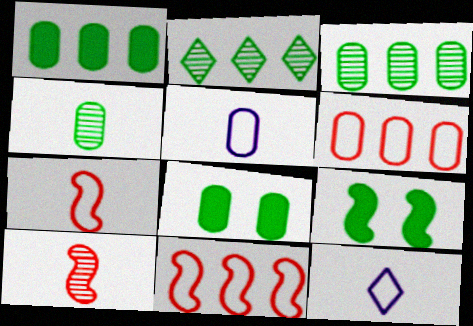[]